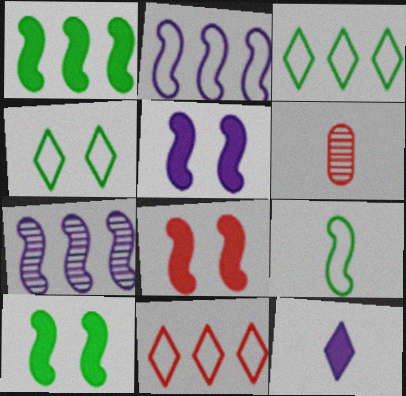[[3, 5, 6], 
[5, 8, 10], 
[6, 8, 11], 
[6, 9, 12], 
[7, 8, 9]]